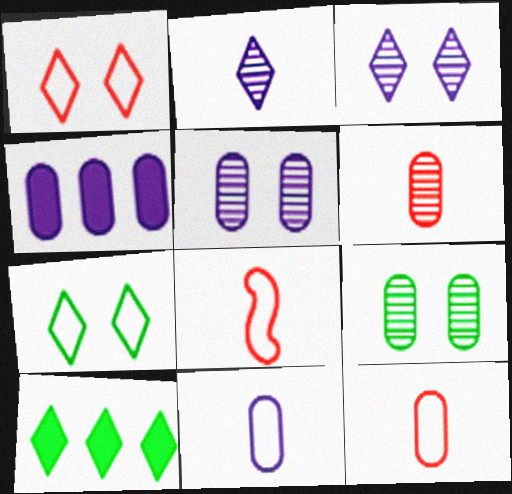[[1, 2, 10], 
[4, 5, 11], 
[4, 9, 12], 
[5, 8, 10]]